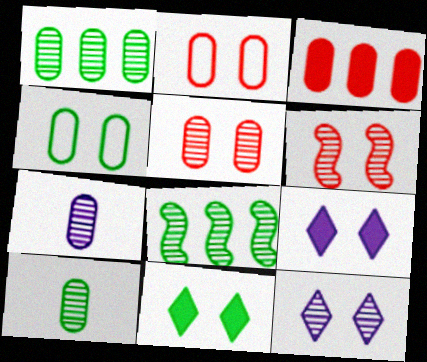[[1, 5, 7], 
[3, 4, 7], 
[4, 6, 9]]